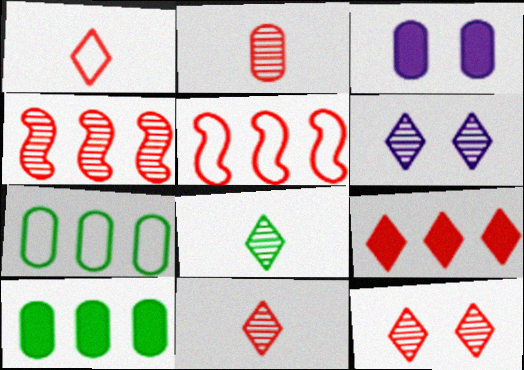[[1, 9, 12], 
[2, 3, 7], 
[2, 4, 12], 
[3, 5, 8]]